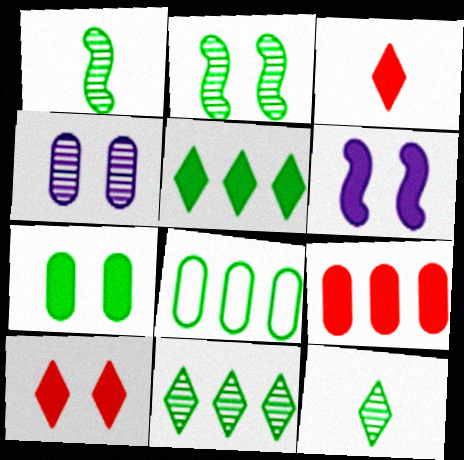[[6, 7, 10]]